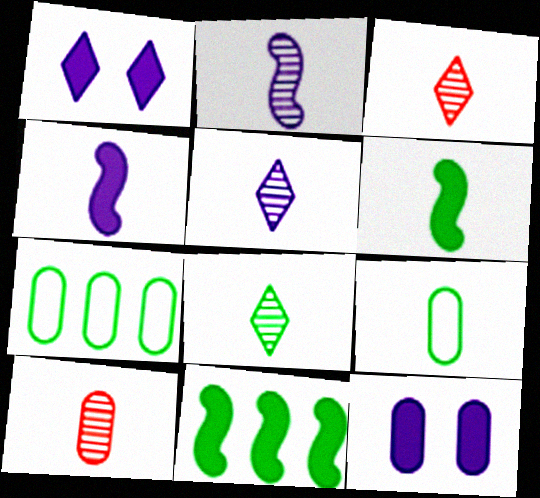[[2, 8, 10], 
[3, 4, 9], 
[3, 5, 8], 
[6, 8, 9], 
[7, 10, 12]]